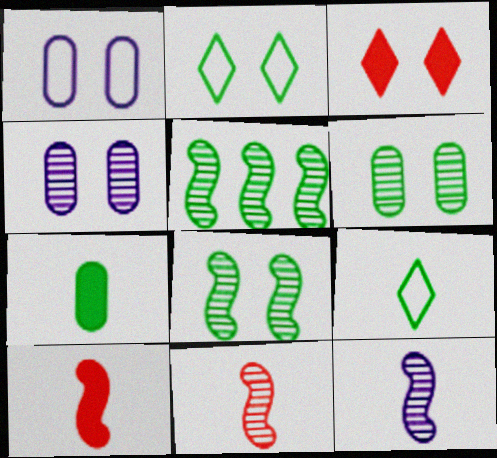[[1, 3, 8], 
[2, 5, 7]]